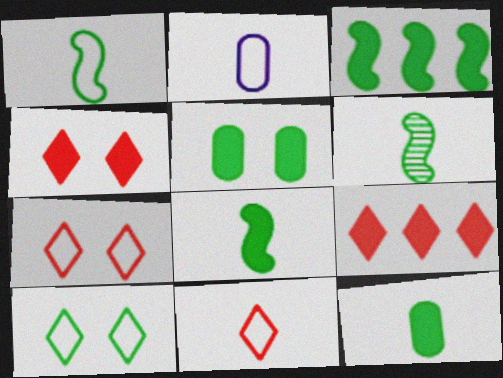[[1, 2, 11], 
[1, 6, 8]]